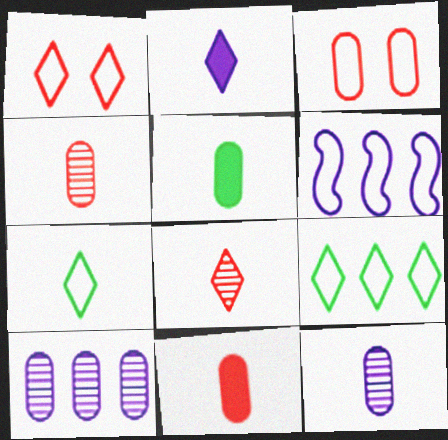[[2, 7, 8], 
[3, 5, 10], 
[3, 6, 7]]